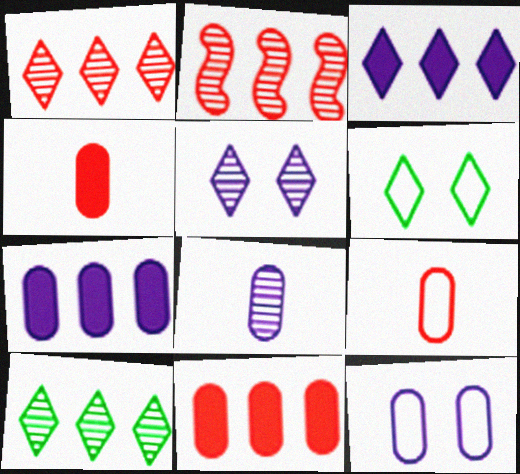[[7, 8, 12]]